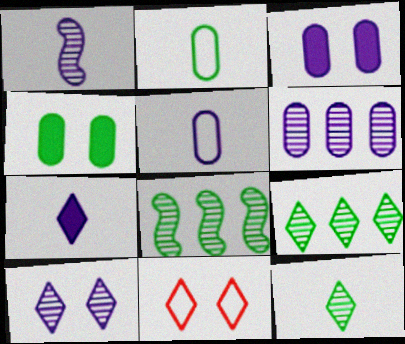[[1, 5, 7], 
[1, 6, 10], 
[3, 5, 6], 
[7, 9, 11]]